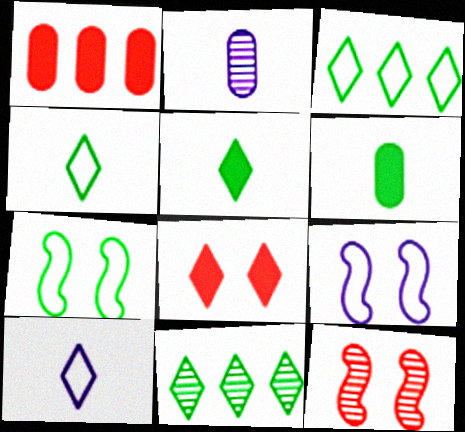[[2, 11, 12], 
[6, 7, 11], 
[8, 10, 11]]